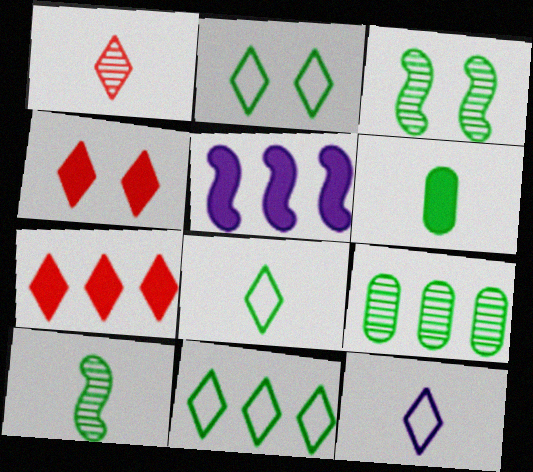[[2, 8, 11], 
[3, 6, 11], 
[4, 5, 6], 
[6, 8, 10]]